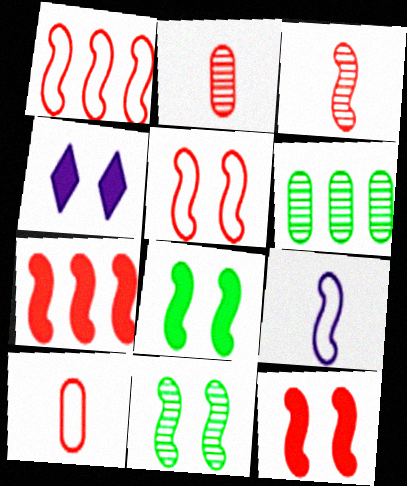[[1, 3, 12], 
[3, 5, 7], 
[7, 9, 11]]